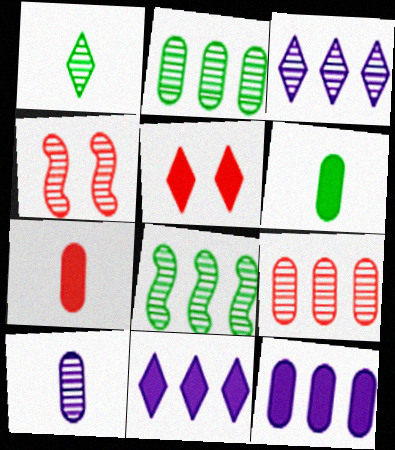[[3, 8, 9]]